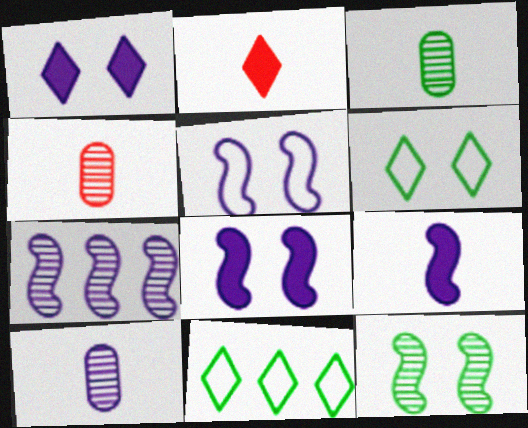[[3, 4, 10], 
[4, 8, 11], 
[5, 7, 9]]